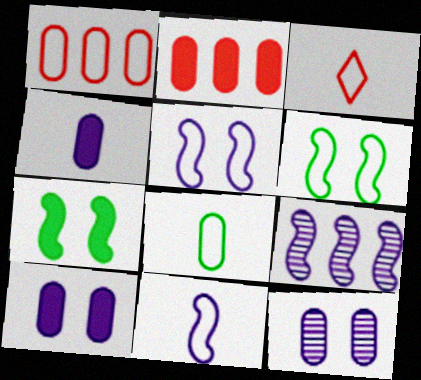[[2, 8, 12], 
[3, 8, 11]]